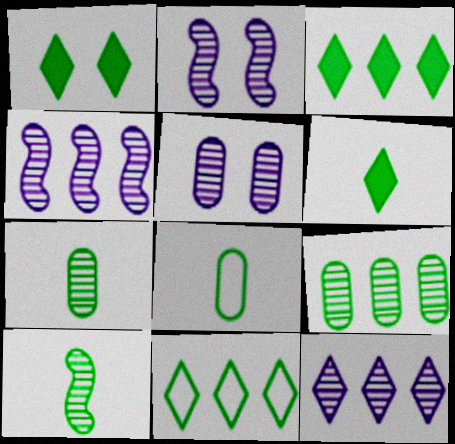[[1, 3, 6], 
[6, 8, 10]]